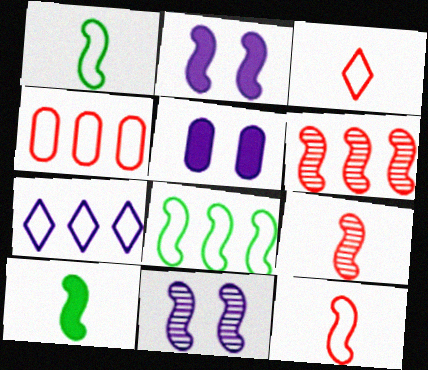[[1, 2, 6], 
[2, 8, 9], 
[4, 7, 8]]